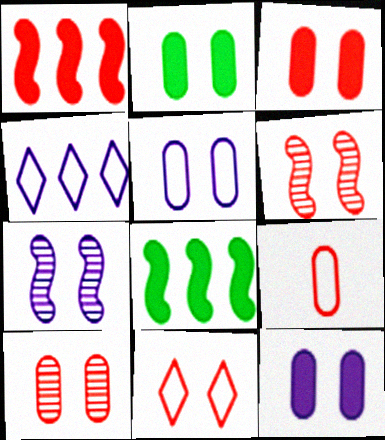[[2, 3, 12], 
[2, 5, 10], 
[2, 7, 11], 
[3, 6, 11]]